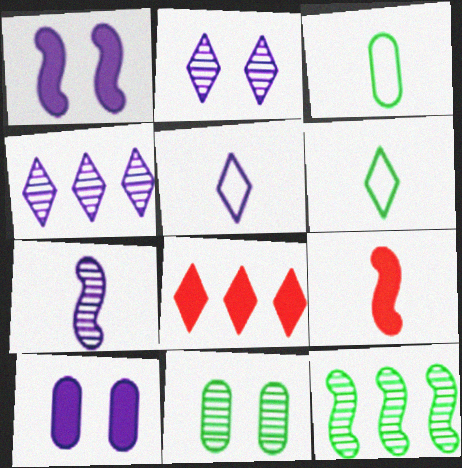[[2, 6, 8]]